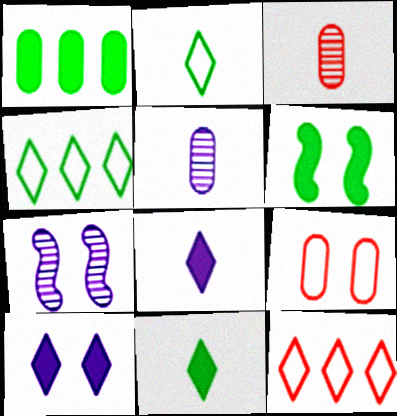[[1, 5, 9], 
[1, 6, 11], 
[5, 6, 12]]